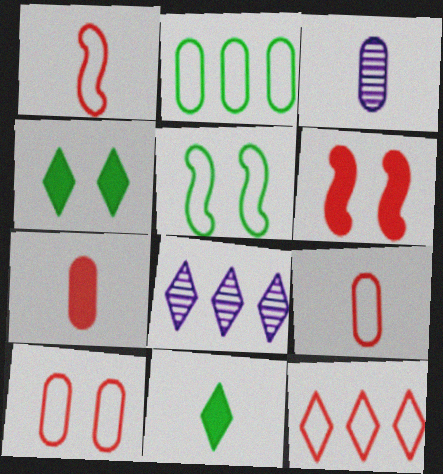[[1, 3, 11], 
[1, 10, 12], 
[5, 7, 8]]